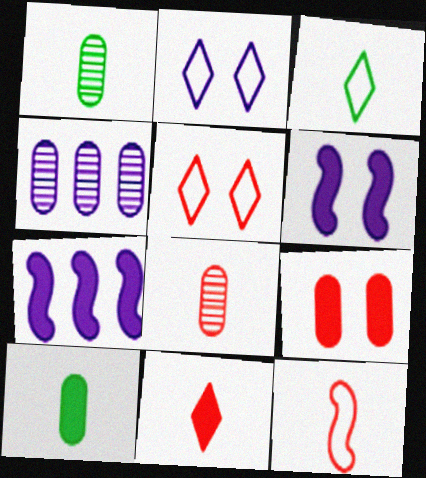[[1, 5, 7], 
[8, 11, 12]]